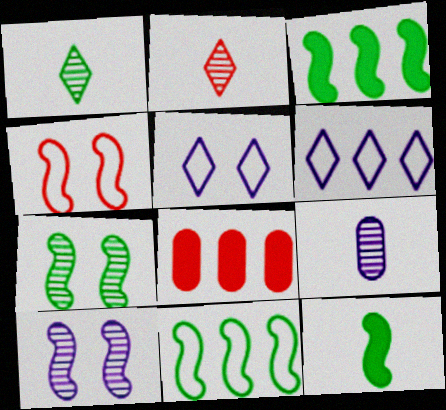[[2, 4, 8], 
[7, 11, 12]]